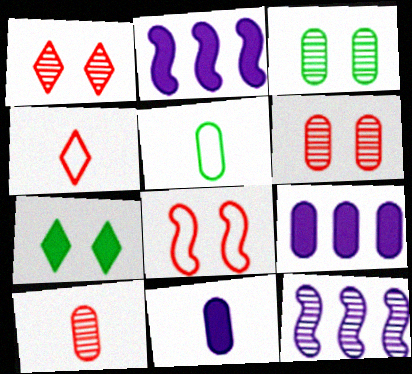[[1, 2, 5], 
[2, 3, 4], 
[5, 6, 9], 
[5, 10, 11]]